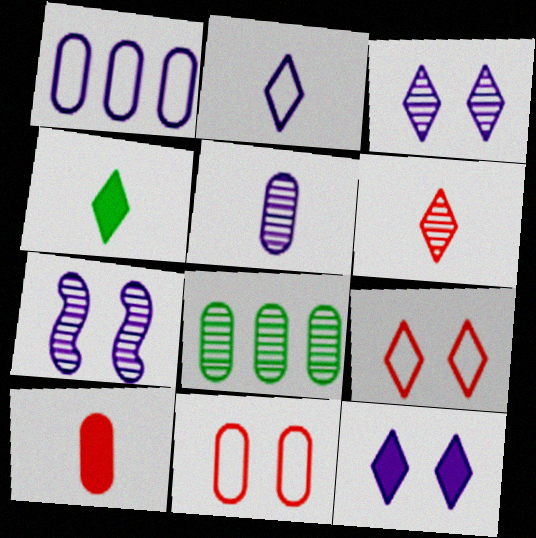[[2, 4, 6], 
[6, 7, 8]]